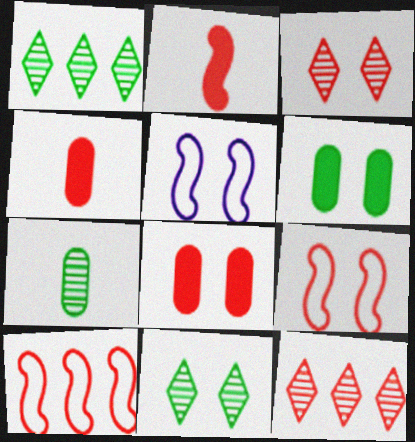[[1, 4, 5], 
[3, 4, 10], 
[3, 5, 6], 
[3, 8, 9], 
[4, 9, 12], 
[5, 8, 11]]